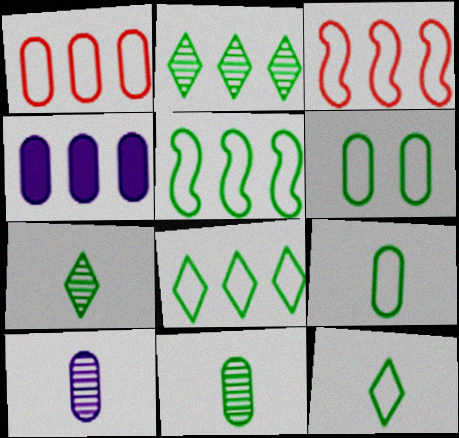[[2, 3, 4], 
[5, 6, 12]]